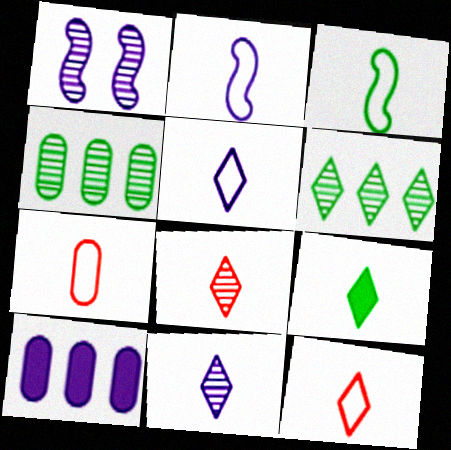[[1, 4, 8], 
[1, 5, 10], 
[3, 5, 7], 
[5, 8, 9], 
[9, 11, 12]]